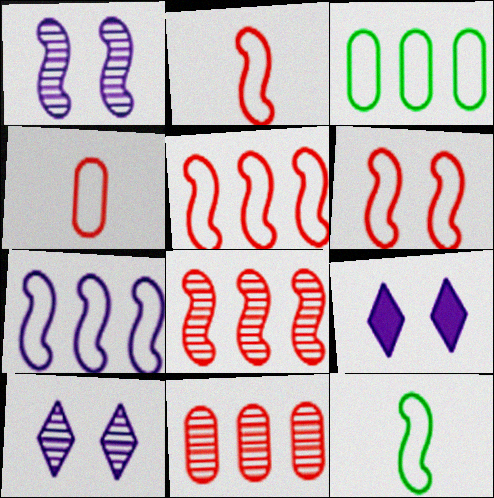[[2, 5, 6], 
[6, 7, 12], 
[9, 11, 12]]